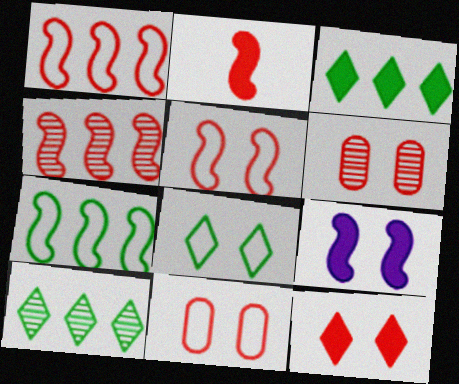[[2, 4, 5], 
[5, 6, 12], 
[6, 8, 9]]